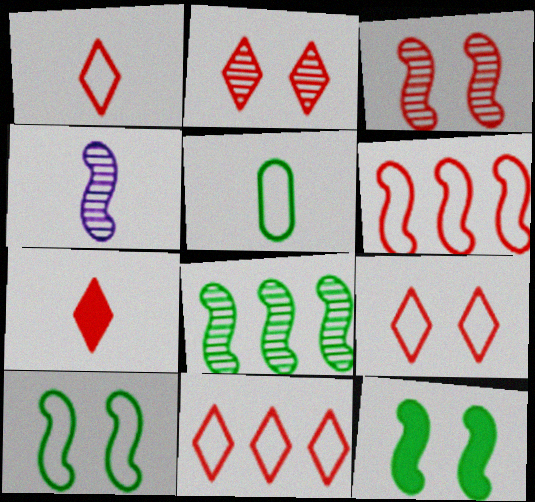[[1, 9, 11], 
[2, 7, 11], 
[3, 4, 8], 
[4, 5, 7], 
[4, 6, 12]]